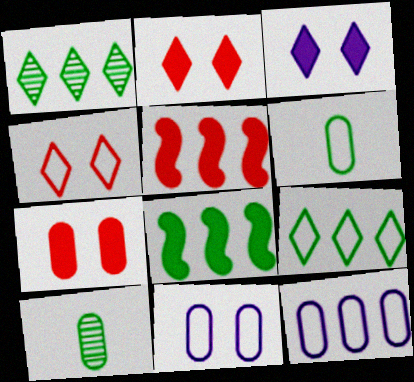[[1, 5, 12], 
[7, 10, 12]]